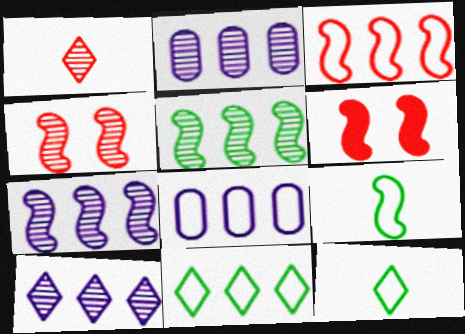[[2, 6, 12], 
[2, 7, 10], 
[3, 8, 11], 
[6, 7, 9]]